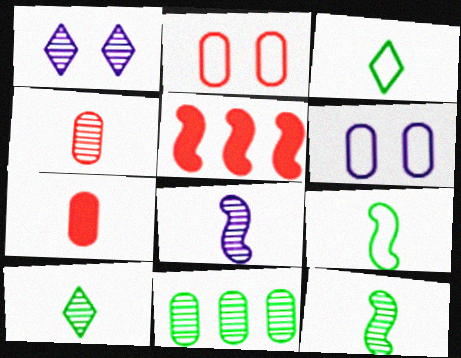[[3, 7, 8], 
[4, 8, 10], 
[5, 6, 10], 
[6, 7, 11]]